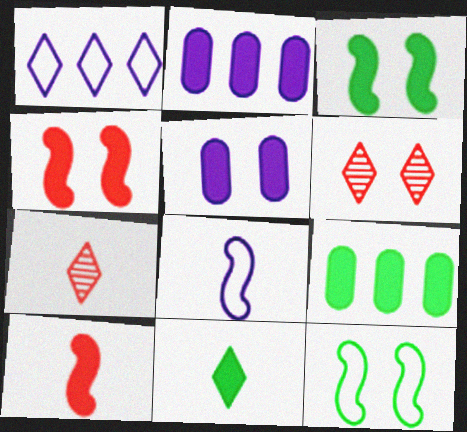[[1, 6, 11], 
[2, 4, 11], 
[2, 7, 12], 
[3, 9, 11], 
[5, 6, 12], 
[6, 8, 9]]